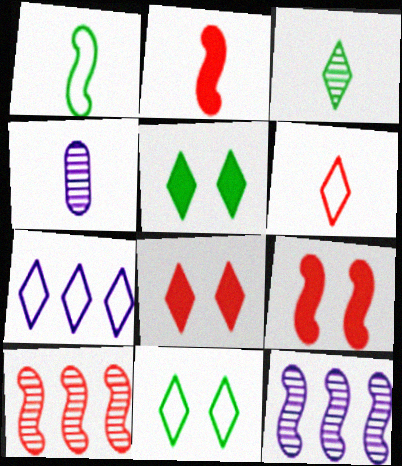[[1, 9, 12], 
[3, 7, 8], 
[6, 7, 11]]